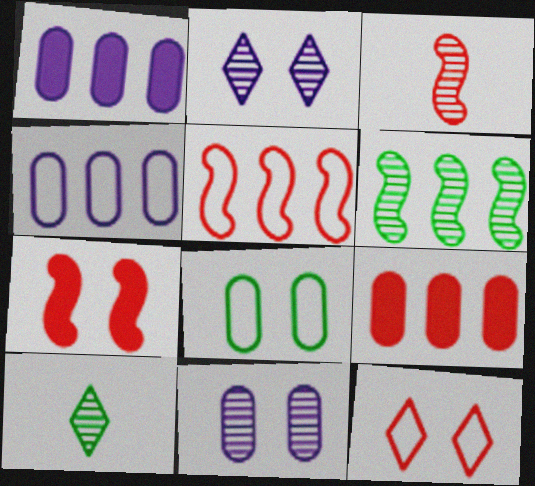[[2, 7, 8], 
[3, 5, 7], 
[3, 9, 12], 
[4, 7, 10]]